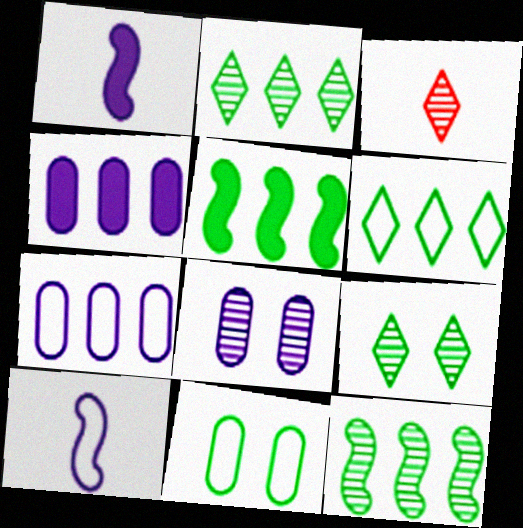[[3, 8, 12]]